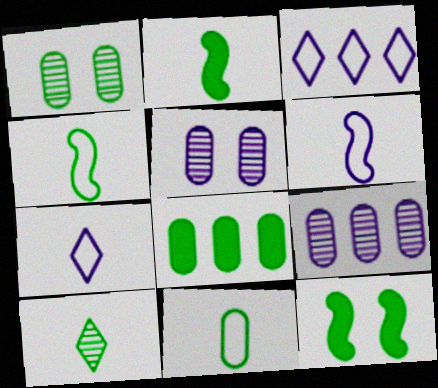[[1, 8, 11], 
[2, 10, 11]]